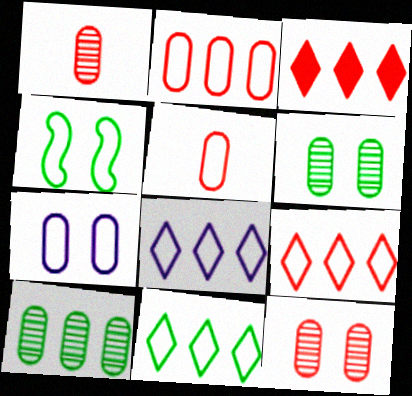[[4, 5, 8], 
[8, 9, 11]]